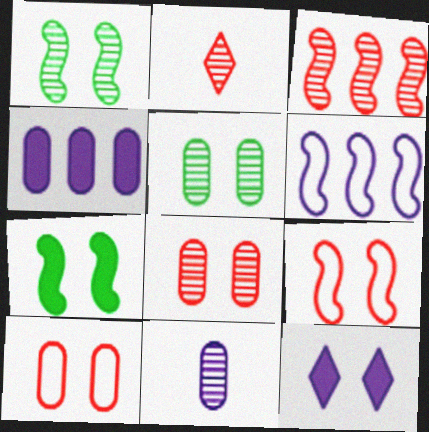[[1, 10, 12], 
[2, 3, 8], 
[5, 9, 12], 
[6, 11, 12]]